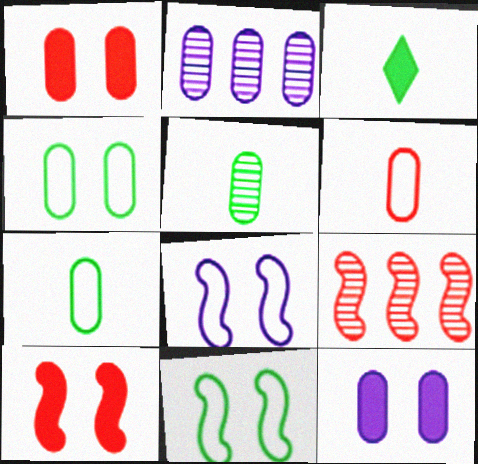[[1, 2, 7]]